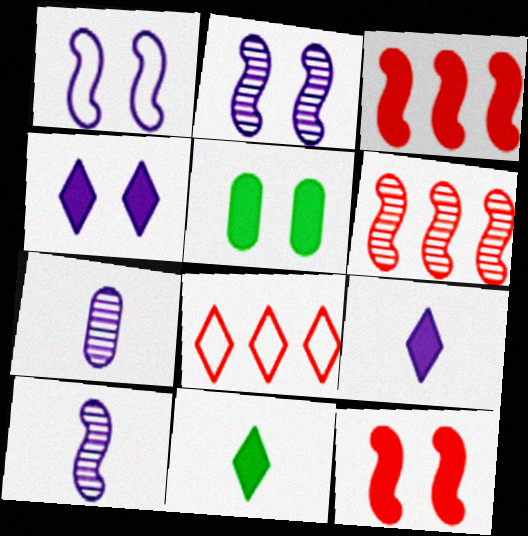[[3, 5, 9], 
[4, 5, 12], 
[5, 8, 10]]